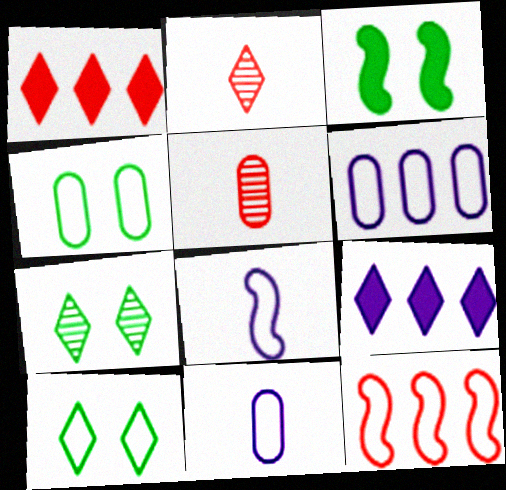[[2, 3, 6], 
[2, 9, 10], 
[3, 4, 7], 
[10, 11, 12]]